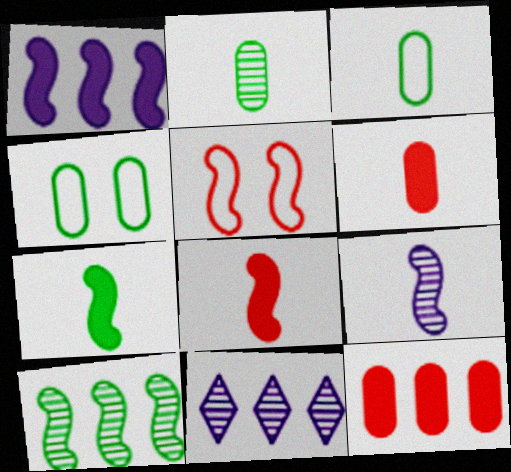[[4, 8, 11]]